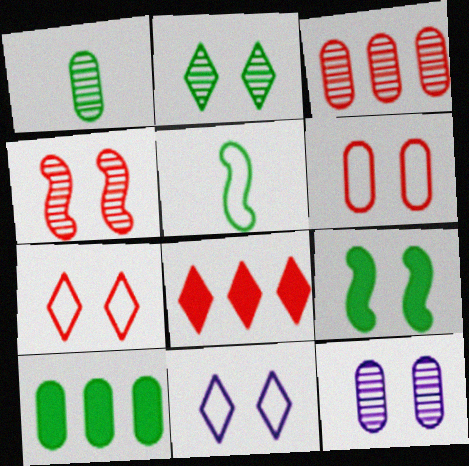[[1, 3, 12], 
[2, 4, 12], 
[2, 5, 10], 
[5, 8, 12], 
[7, 9, 12]]